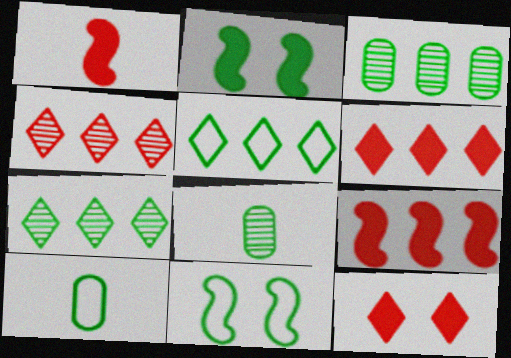[[2, 5, 8], 
[2, 7, 10], 
[5, 10, 11]]